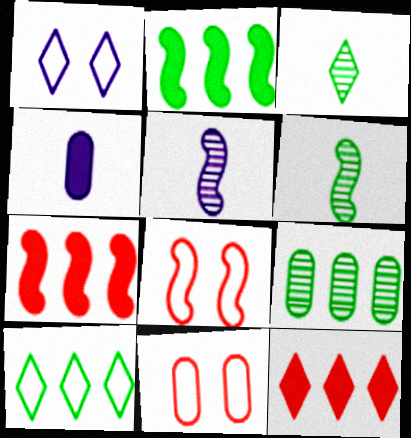[[1, 3, 12], 
[2, 5, 8], 
[2, 9, 10], 
[4, 9, 11]]